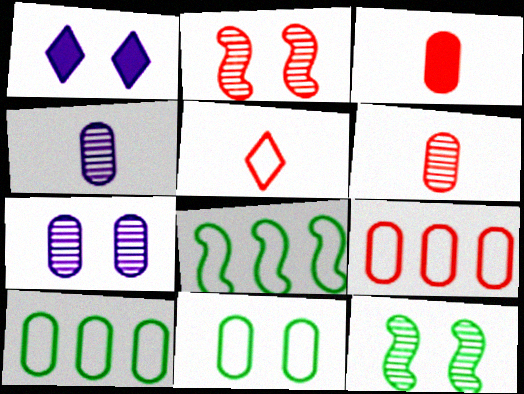[[1, 2, 11], 
[1, 6, 8], 
[3, 7, 10]]